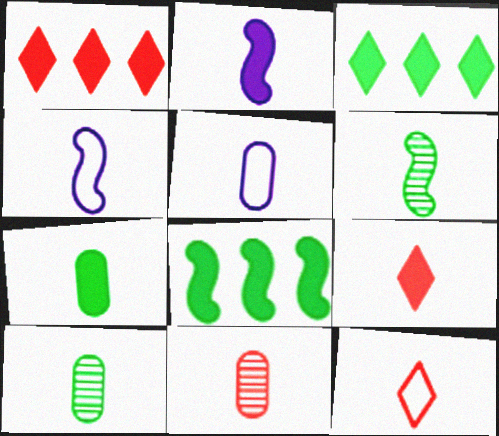[[2, 7, 9], 
[2, 10, 12], 
[4, 9, 10], 
[5, 6, 9], 
[5, 7, 11]]